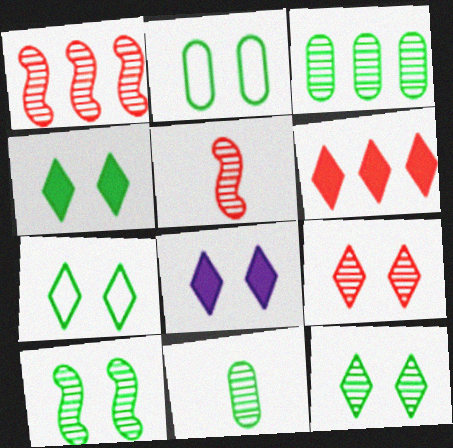[[2, 4, 10], 
[4, 7, 12], 
[7, 8, 9]]